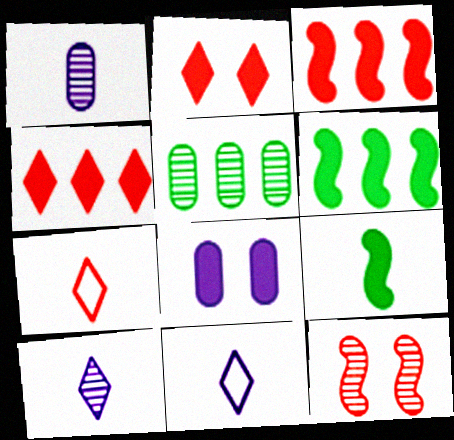[[1, 7, 9], 
[4, 8, 9], 
[5, 10, 12]]